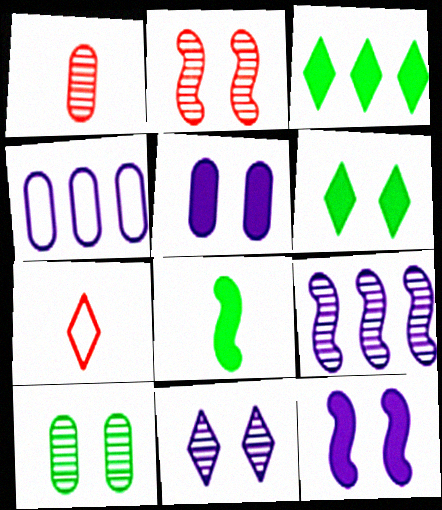[[2, 10, 11], 
[3, 7, 11]]